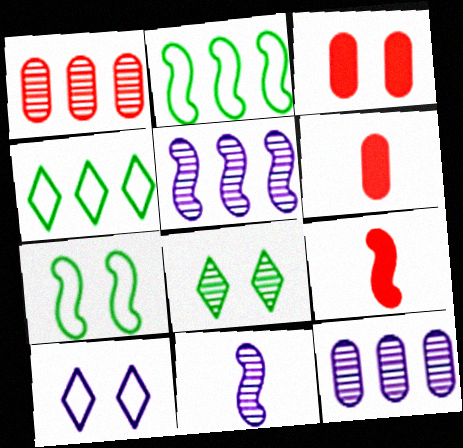[[1, 8, 11], 
[3, 4, 11], 
[5, 7, 9]]